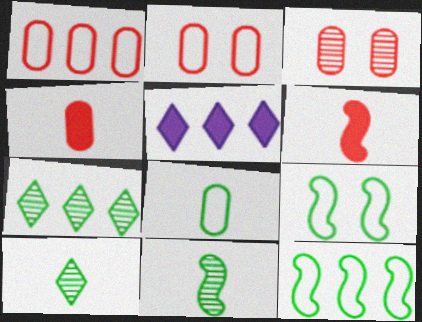[[1, 3, 4], 
[2, 5, 11]]